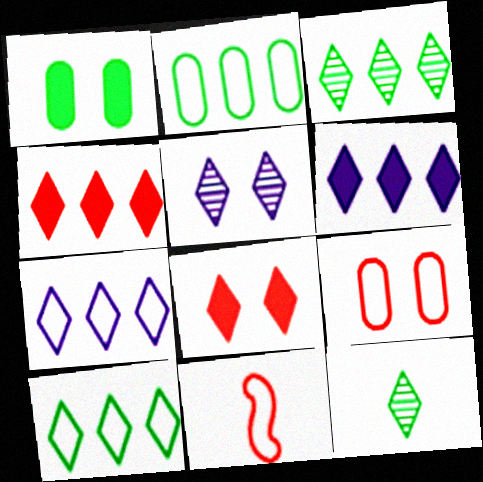[[3, 4, 7], 
[7, 8, 12]]